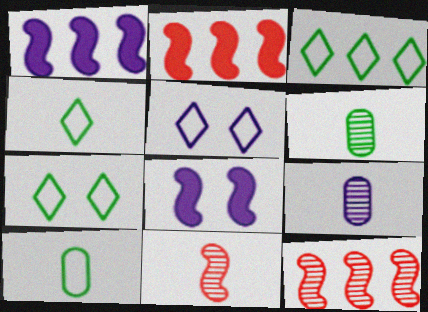[[1, 5, 9], 
[2, 5, 6], 
[2, 7, 9], 
[3, 4, 7]]